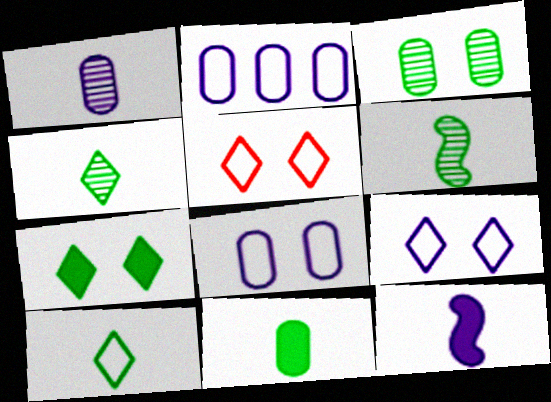[[6, 10, 11]]